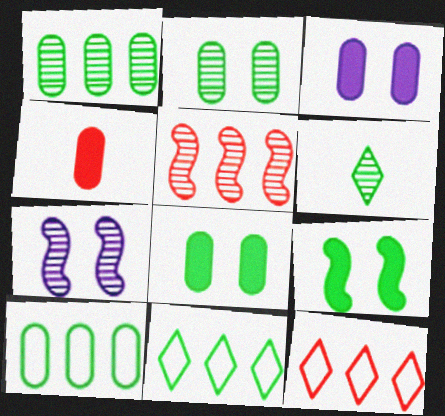[[4, 7, 11], 
[6, 9, 10]]